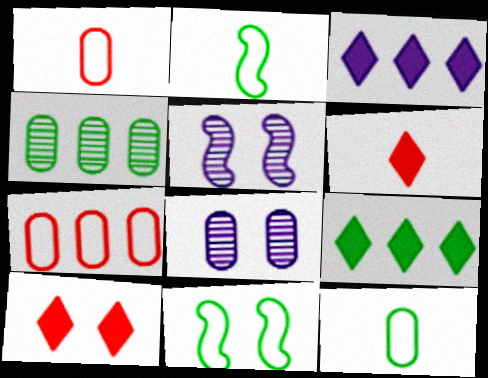[[1, 5, 9], 
[8, 10, 11]]